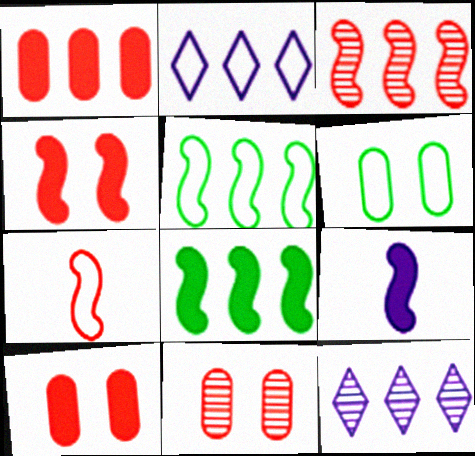[[1, 5, 12], 
[2, 6, 7], 
[3, 4, 7], 
[4, 8, 9]]